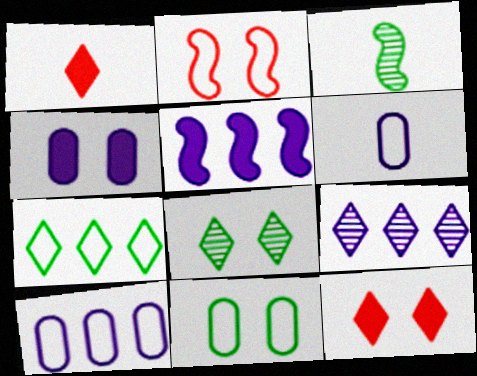[[1, 3, 6], 
[2, 3, 5], 
[2, 4, 8], 
[2, 6, 7], 
[3, 10, 12], 
[5, 9, 10]]